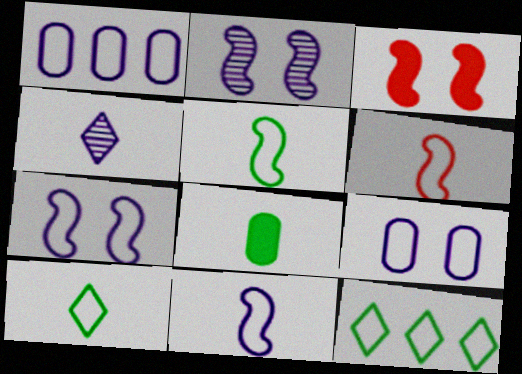[[4, 6, 8], 
[5, 6, 11], 
[6, 9, 12]]